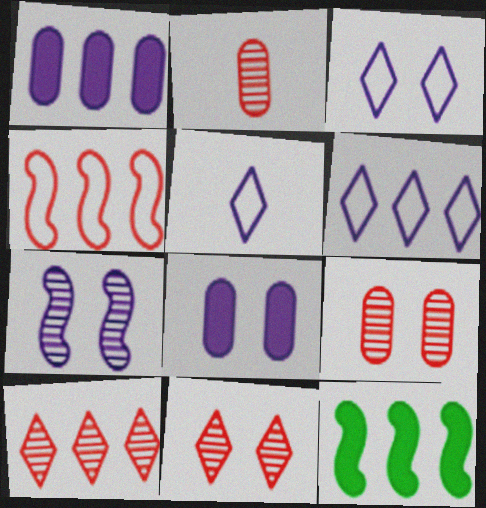[[1, 5, 7], 
[2, 3, 12], 
[3, 5, 6], 
[3, 7, 8], 
[5, 9, 12]]